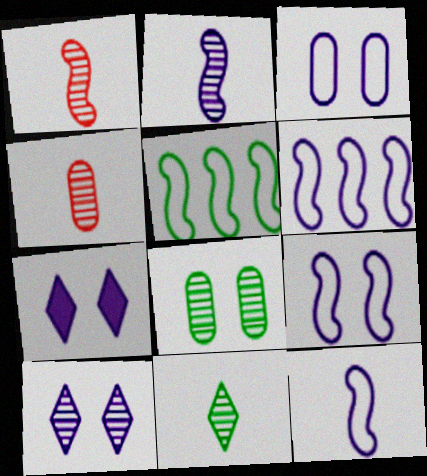[[2, 4, 11], 
[4, 5, 7], 
[6, 9, 12]]